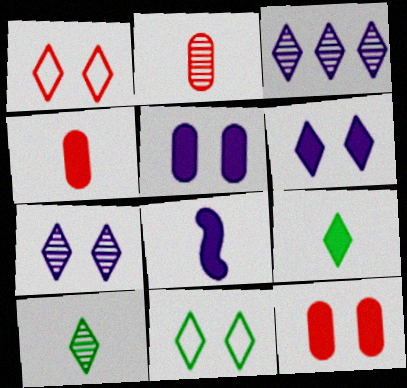[[1, 3, 9], 
[4, 8, 9]]